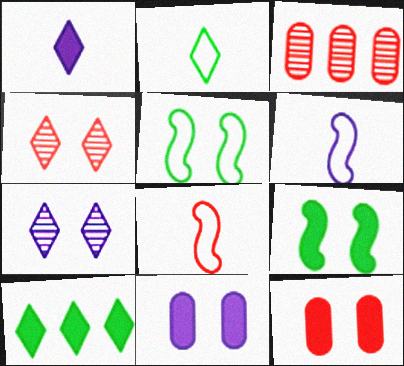[[1, 3, 5], 
[4, 5, 11], 
[5, 7, 12]]